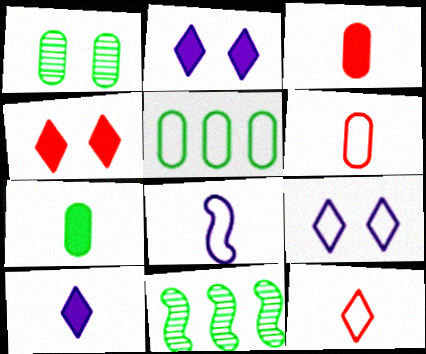[[1, 5, 7], 
[2, 6, 11], 
[3, 9, 11]]